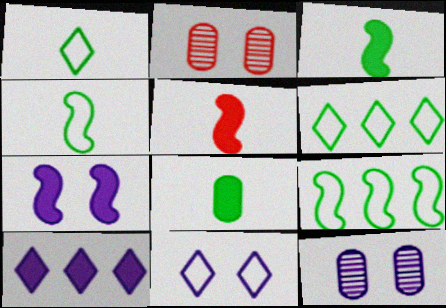[[2, 4, 10], 
[5, 6, 12], 
[7, 11, 12]]